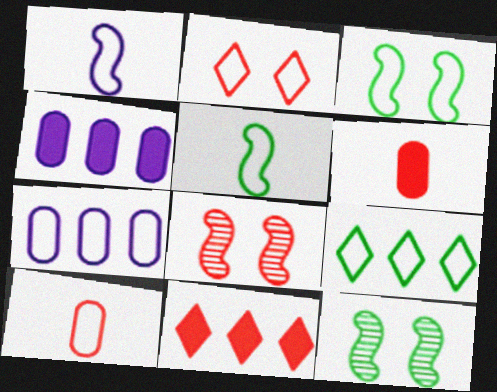[[2, 5, 7], 
[8, 10, 11]]